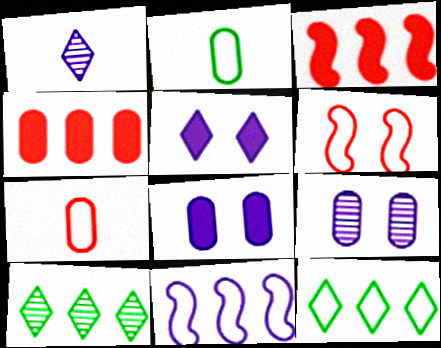[[1, 8, 11], 
[2, 4, 9], 
[4, 10, 11]]